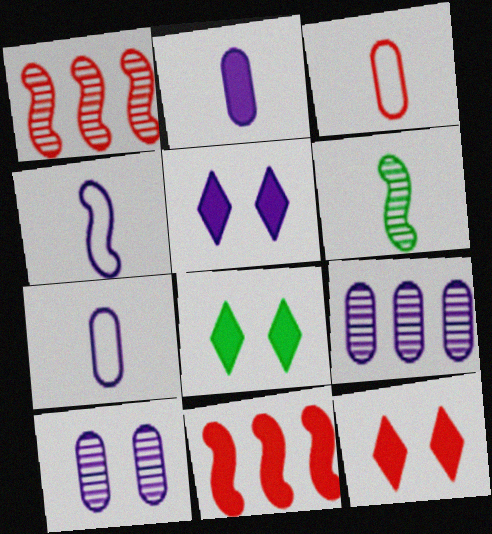[[1, 3, 12], 
[1, 7, 8], 
[2, 8, 11], 
[4, 5, 9], 
[5, 8, 12]]